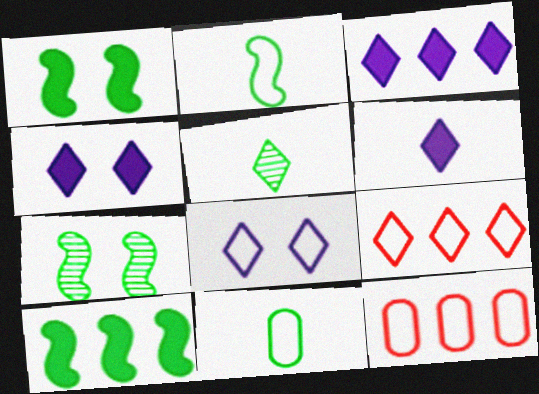[[2, 7, 10], 
[2, 8, 12], 
[3, 4, 6], 
[4, 5, 9], 
[6, 7, 12]]